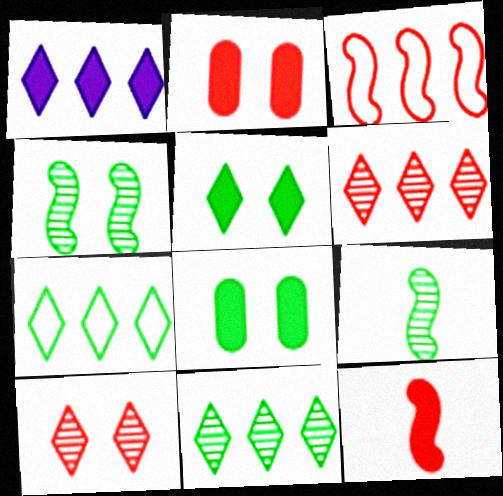[[1, 6, 7], 
[1, 8, 12], 
[7, 8, 9]]